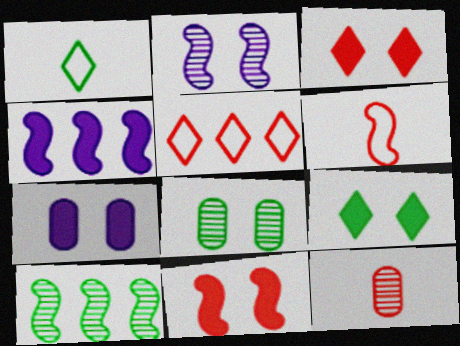[[5, 11, 12], 
[7, 9, 11]]